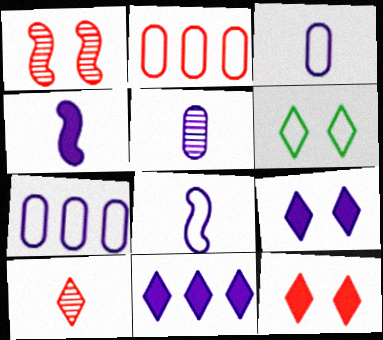[[2, 6, 8], 
[6, 10, 11]]